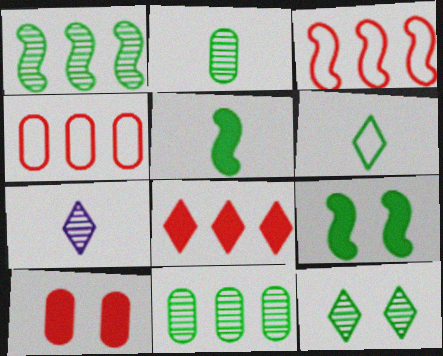[[1, 2, 12], 
[2, 5, 6], 
[4, 7, 9], 
[6, 9, 11]]